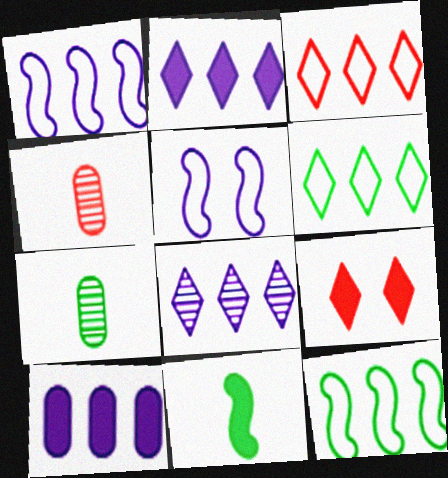[[1, 7, 9], 
[1, 8, 10], 
[9, 10, 11]]